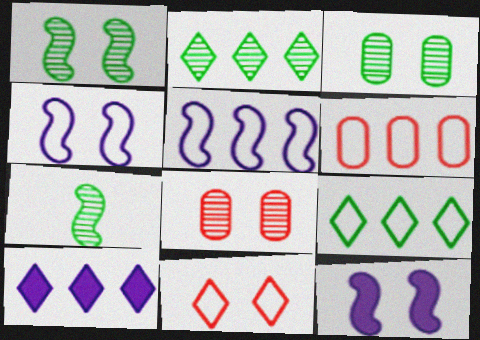[[2, 3, 7], 
[3, 11, 12], 
[5, 6, 9]]